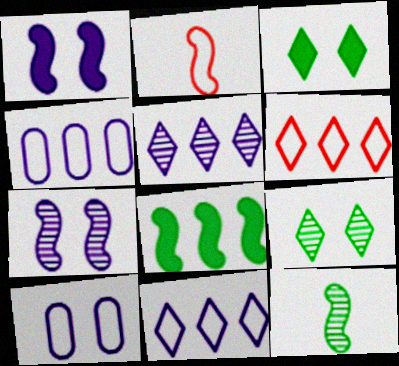[[2, 7, 8]]